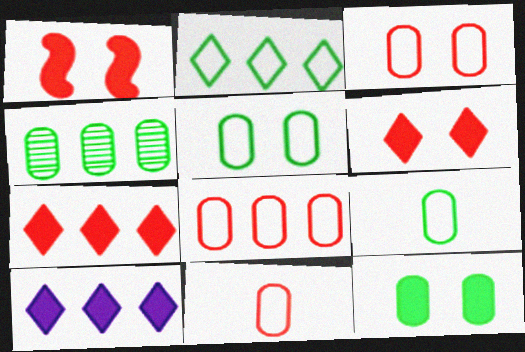[[3, 8, 11], 
[4, 9, 12]]